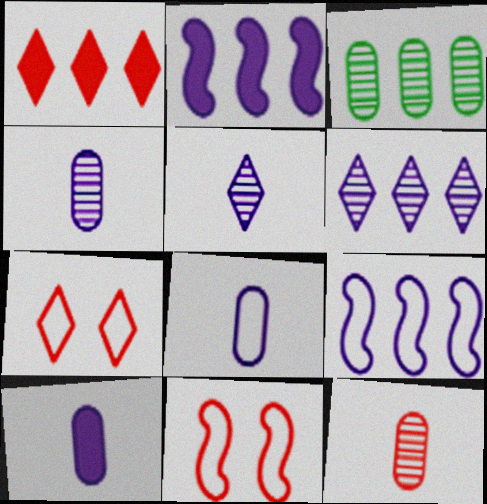[[1, 3, 9], 
[1, 11, 12], 
[4, 8, 10]]